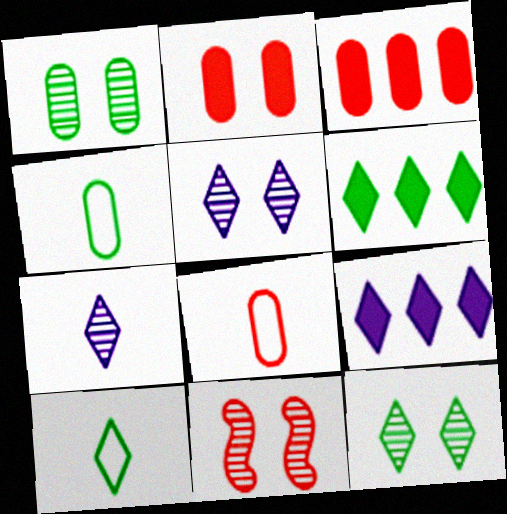[[1, 5, 11], 
[4, 9, 11], 
[6, 10, 12]]